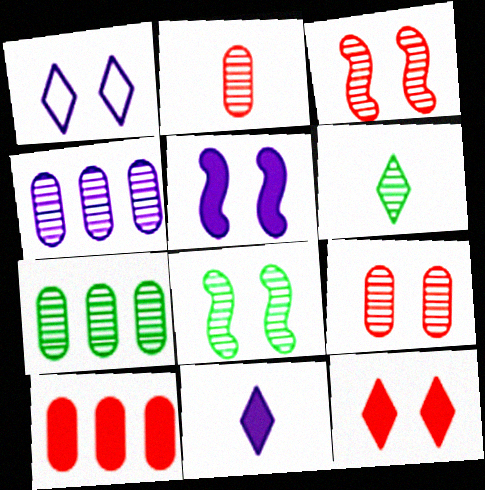[[3, 4, 6], 
[6, 7, 8]]